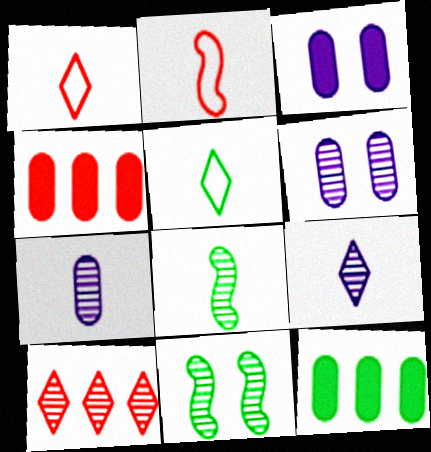[[5, 11, 12], 
[6, 8, 10], 
[7, 10, 11]]